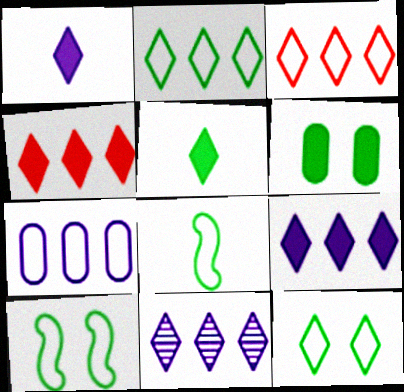[[2, 4, 11]]